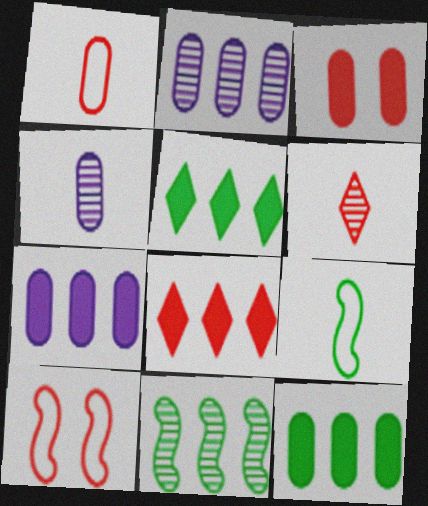[[4, 5, 10]]